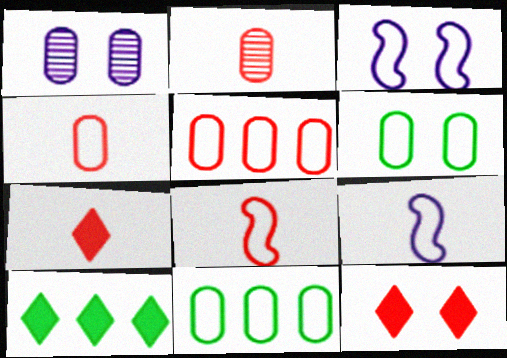[[1, 8, 10], 
[2, 3, 10], 
[2, 7, 8]]